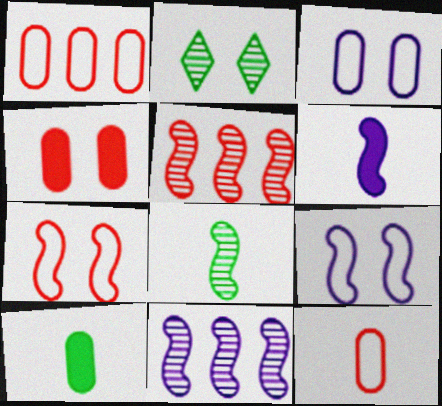[[1, 2, 6], 
[2, 4, 9], 
[6, 9, 11]]